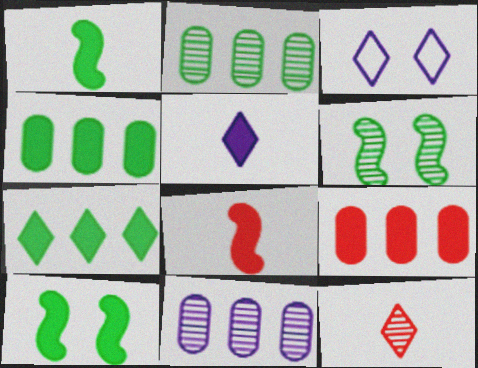[[2, 3, 8], 
[3, 7, 12], 
[5, 9, 10], 
[6, 11, 12]]